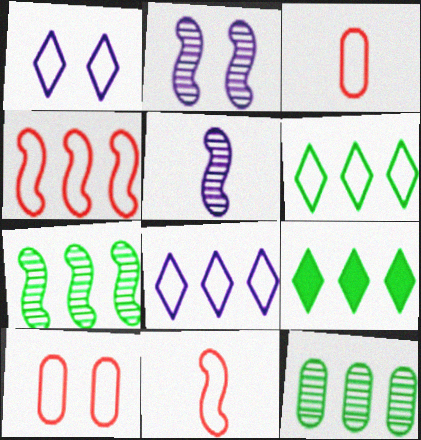[[2, 3, 9], 
[5, 9, 10]]